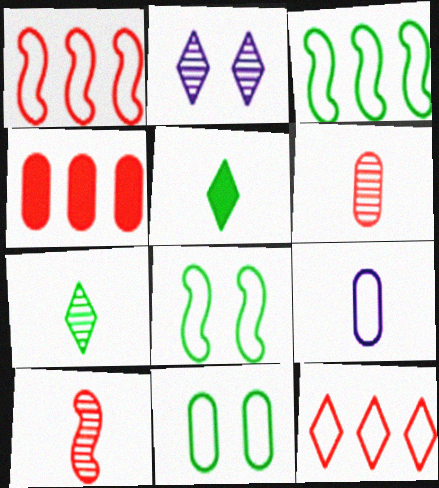[[2, 5, 12], 
[5, 9, 10], 
[8, 9, 12]]